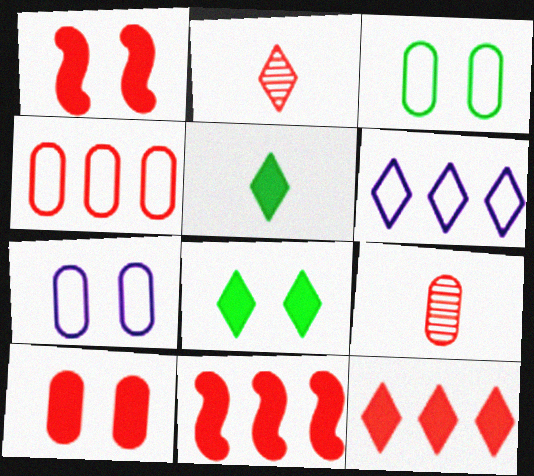[[1, 2, 4], 
[2, 6, 8], 
[4, 9, 10]]